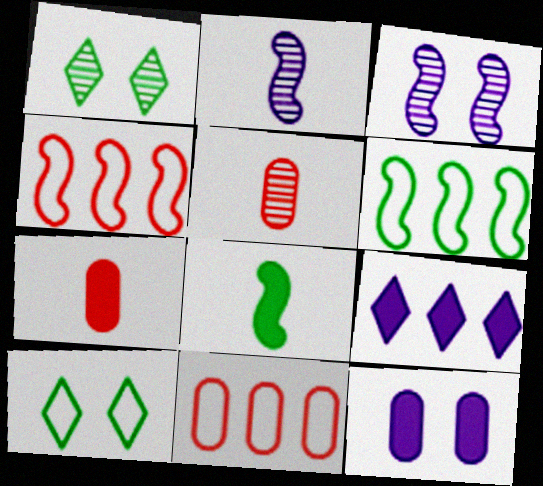[[3, 4, 8]]